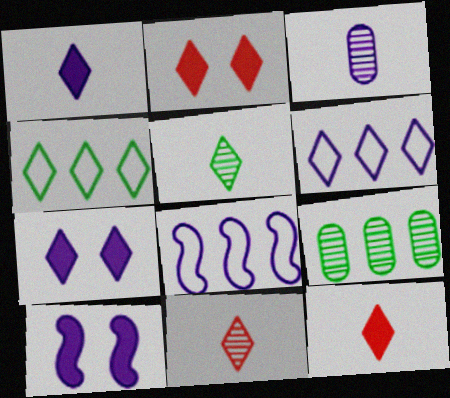[[2, 5, 6], 
[3, 6, 10], 
[3, 7, 8], 
[4, 7, 11]]